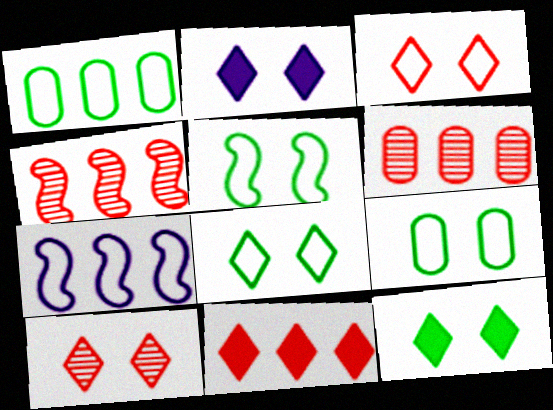[[2, 8, 10], 
[5, 8, 9]]